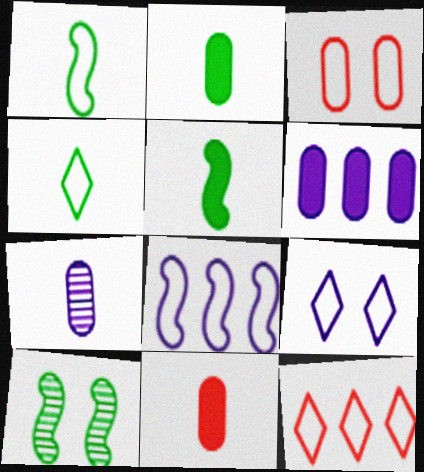[[3, 4, 8], 
[4, 9, 12]]